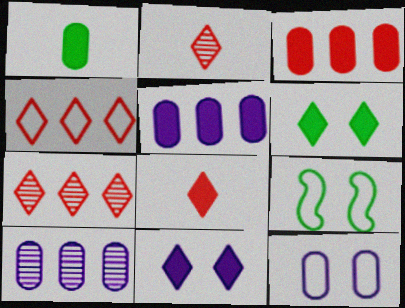[[2, 5, 9], 
[8, 9, 10]]